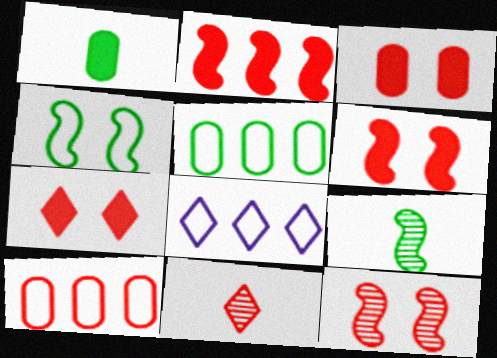[[1, 8, 12], 
[3, 6, 7], 
[3, 8, 9], 
[6, 10, 11]]